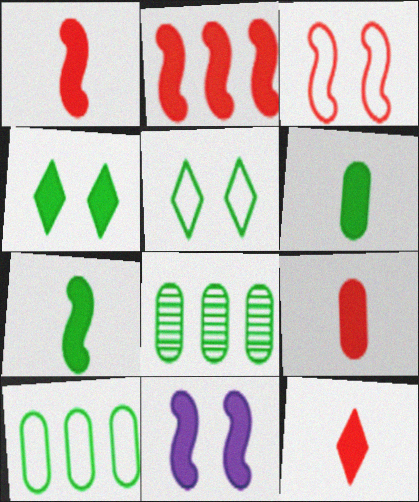[[1, 9, 12], 
[2, 7, 11], 
[5, 7, 8]]